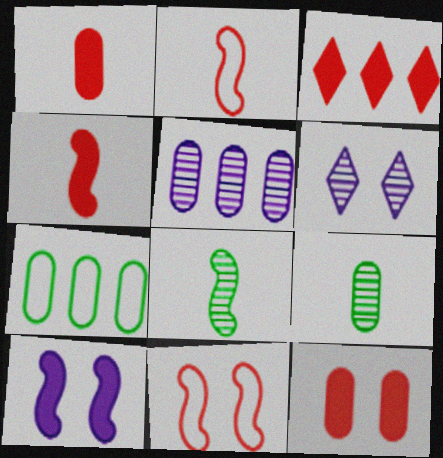[[3, 4, 12], 
[4, 6, 7]]